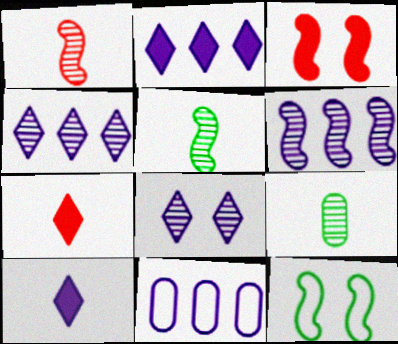[[2, 6, 11]]